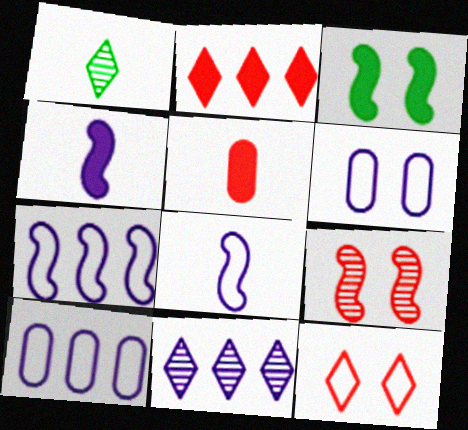[[1, 5, 8], 
[4, 6, 11]]